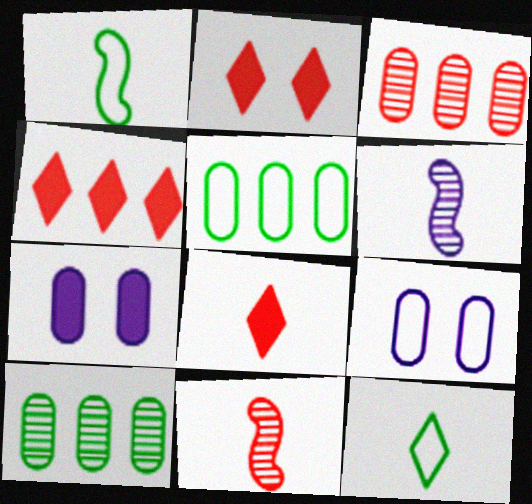[[2, 4, 8], 
[2, 5, 6]]